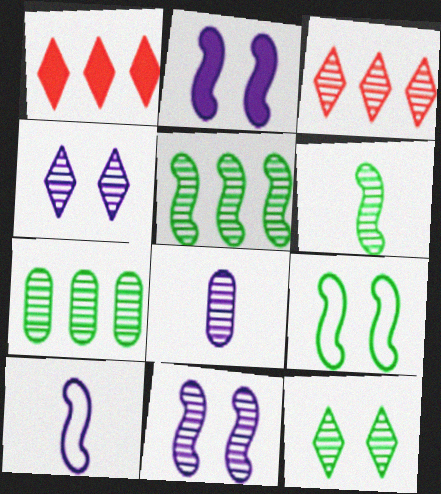[[1, 8, 9], 
[6, 7, 12]]